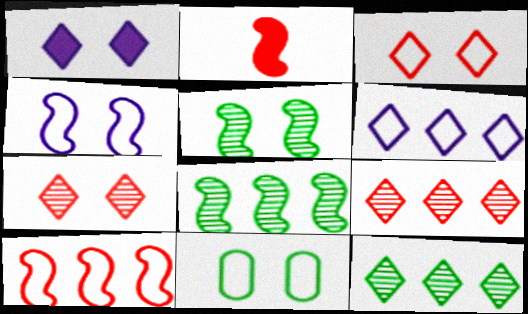[[2, 4, 8], 
[3, 4, 11]]